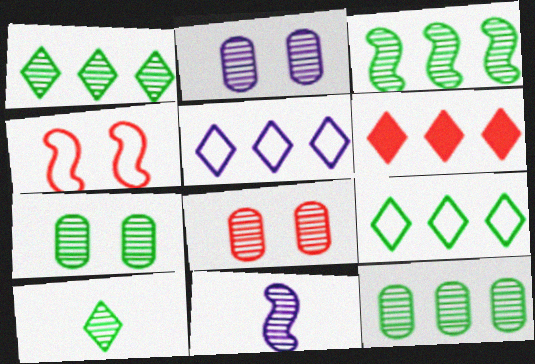[[1, 3, 12], 
[1, 5, 6], 
[1, 8, 11], 
[2, 7, 8], 
[3, 7, 10]]